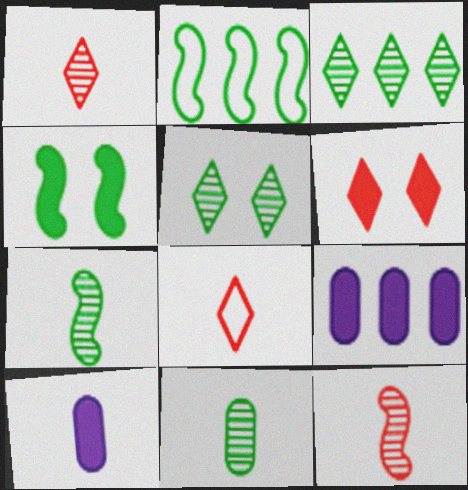[[2, 4, 7], 
[7, 8, 10]]